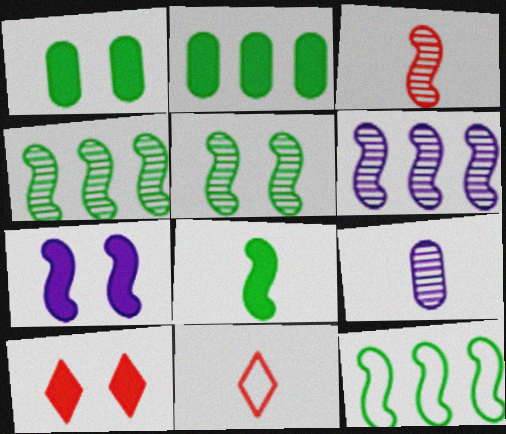[[1, 6, 11], 
[1, 7, 10], 
[3, 5, 6], 
[3, 7, 12], 
[5, 8, 12], 
[8, 9, 11], 
[9, 10, 12]]